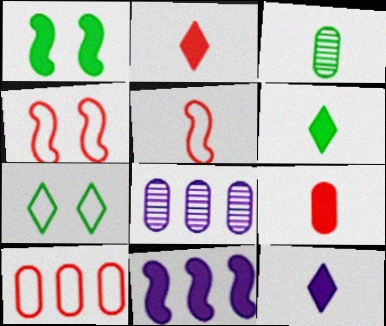[[2, 6, 12], 
[3, 5, 12], 
[4, 6, 8]]